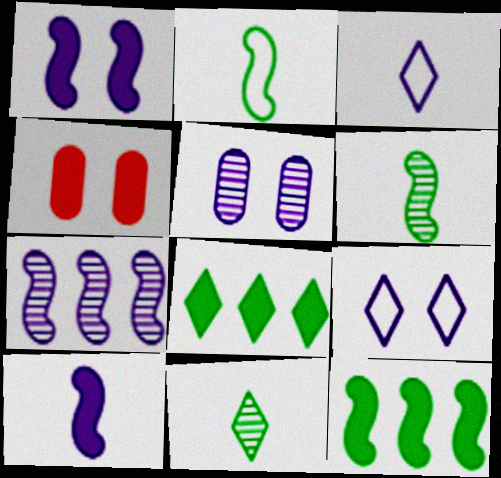[[1, 5, 9], 
[4, 8, 10]]